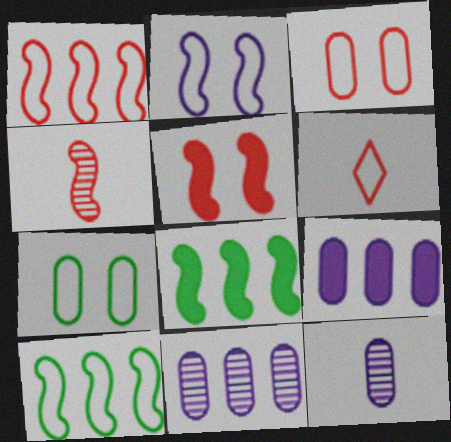[[1, 3, 6], 
[1, 4, 5], 
[2, 4, 8]]